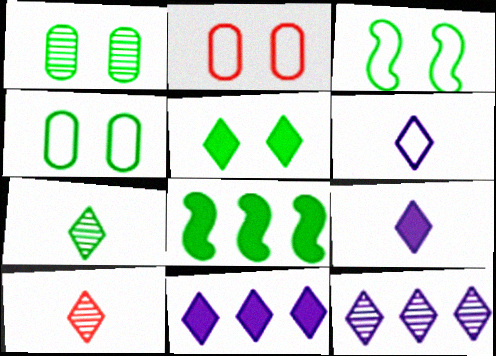[[1, 3, 5], 
[4, 7, 8]]